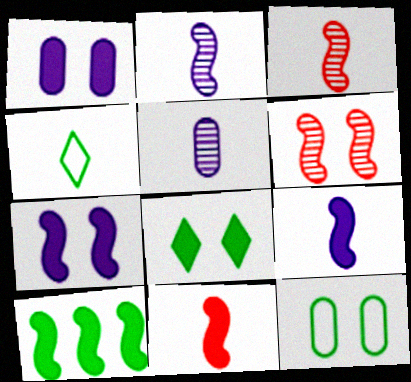[[4, 5, 11], 
[7, 10, 11]]